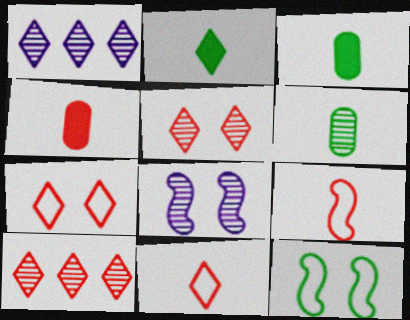[[1, 2, 7], 
[1, 4, 12], 
[6, 8, 10]]